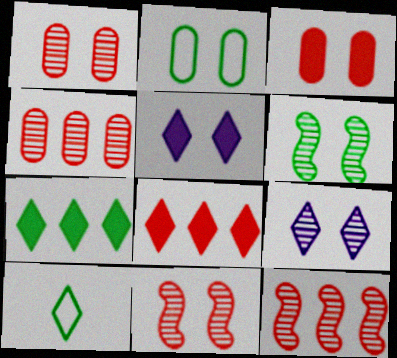[[1, 6, 9], 
[2, 5, 11], 
[8, 9, 10]]